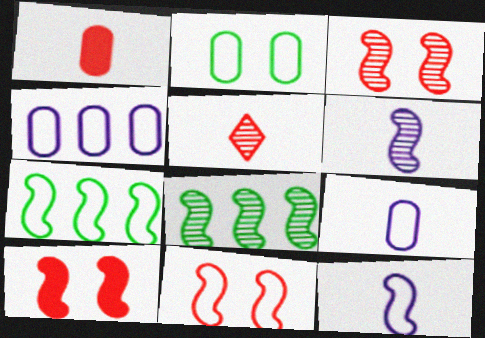[[3, 6, 8], 
[3, 10, 11], 
[6, 7, 10], 
[7, 11, 12], 
[8, 10, 12]]